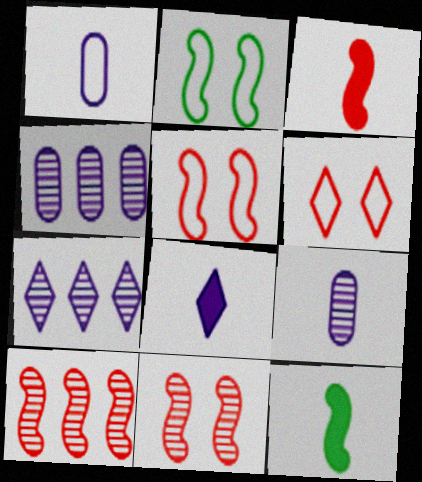[[3, 5, 10], 
[4, 6, 12]]